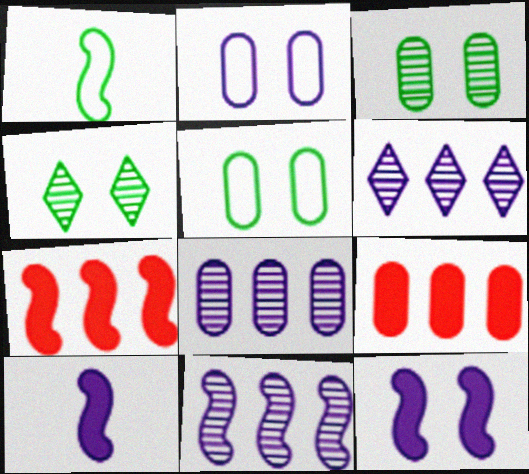[[2, 6, 10], 
[6, 8, 11]]